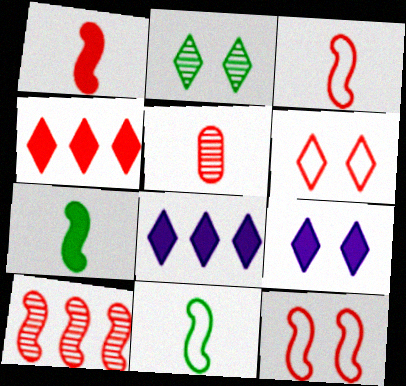[[1, 10, 12], 
[2, 6, 9], 
[4, 5, 12]]